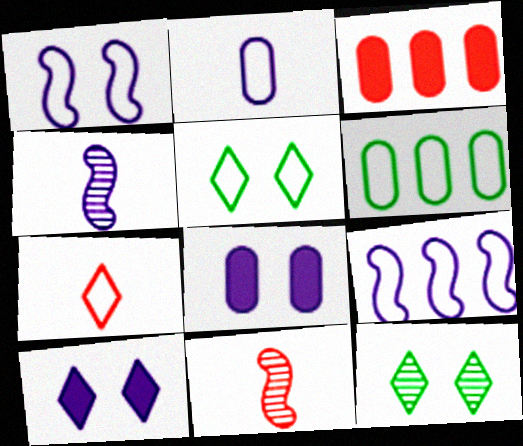[[1, 6, 7], 
[3, 4, 5], 
[6, 10, 11]]